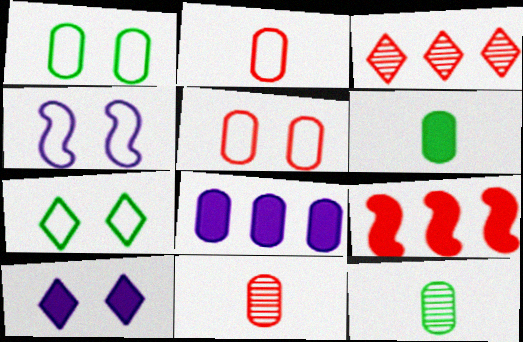[[1, 8, 11], 
[3, 4, 6], 
[4, 5, 7], 
[5, 8, 12], 
[6, 9, 10]]